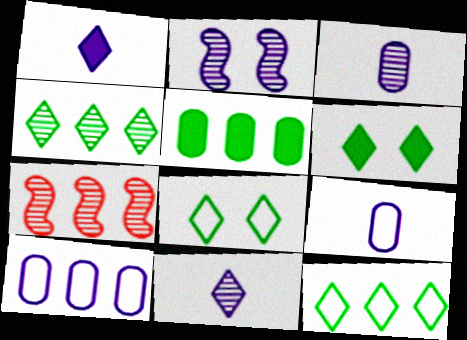[[1, 2, 10], 
[6, 7, 9]]